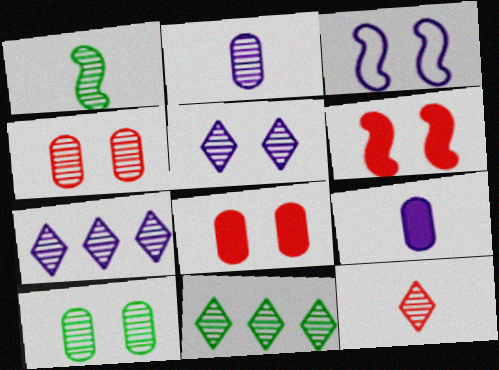[[1, 2, 12], 
[1, 4, 7], 
[1, 10, 11], 
[3, 7, 9], 
[5, 11, 12]]